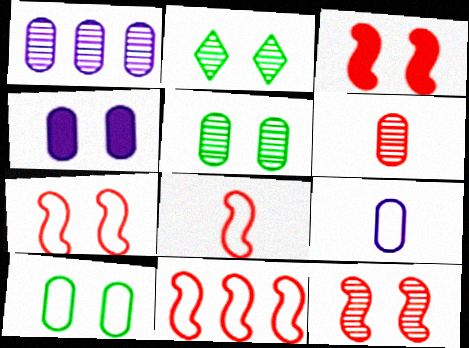[[1, 4, 9], 
[1, 5, 6], 
[2, 4, 7], 
[3, 7, 12], 
[7, 8, 11]]